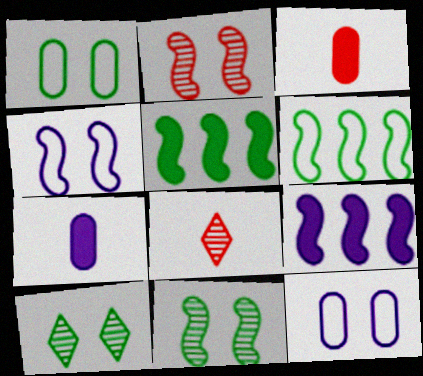[[1, 8, 9], 
[5, 8, 12]]